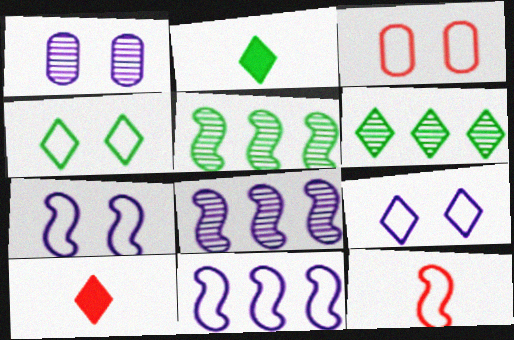[[2, 3, 8], 
[2, 4, 6], 
[3, 4, 7], 
[6, 9, 10]]